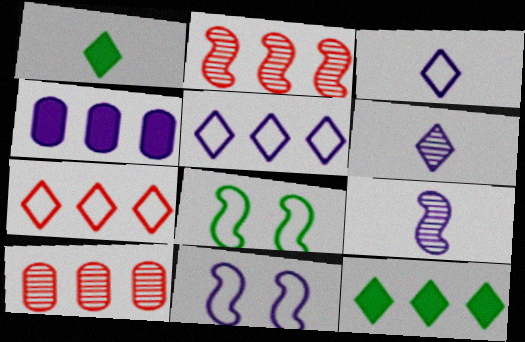[[1, 10, 11], 
[4, 6, 11]]